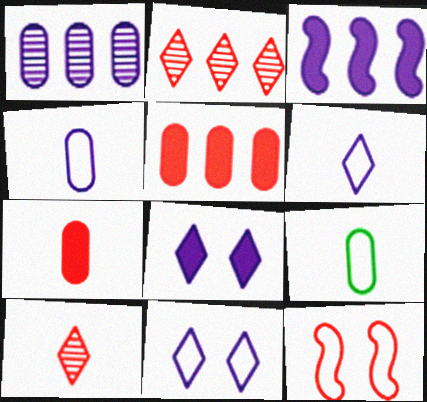[[2, 7, 12], 
[5, 10, 12]]